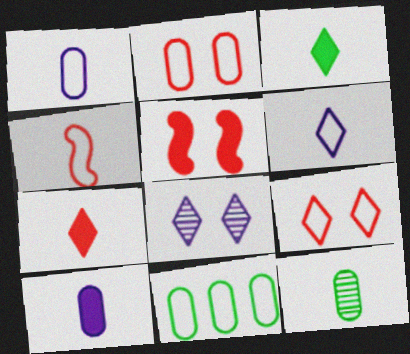[[1, 2, 11]]